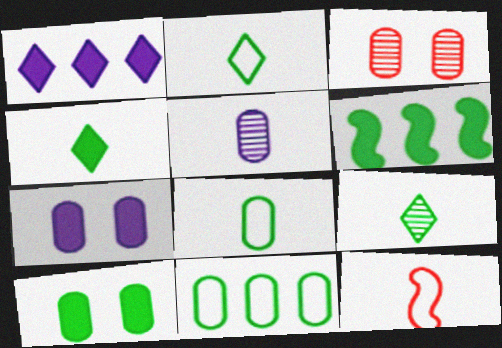[[2, 4, 9], 
[4, 5, 12], 
[4, 6, 10]]